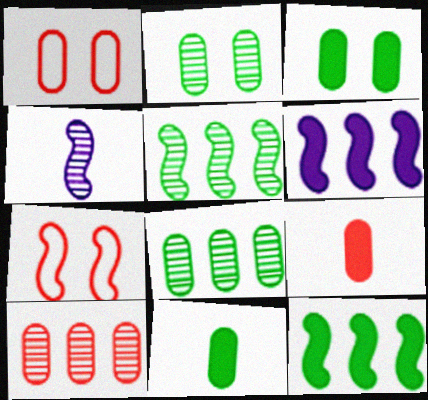[[1, 9, 10], 
[4, 7, 12]]